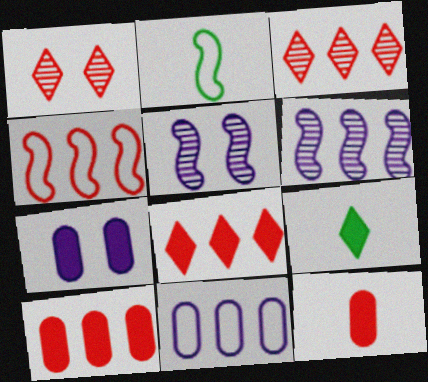[[1, 4, 12], 
[2, 3, 7], 
[3, 4, 10]]